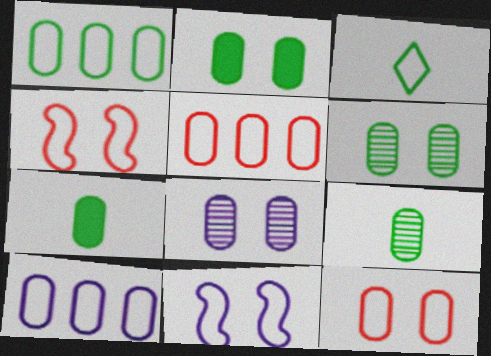[[1, 2, 9], 
[1, 5, 10], 
[1, 6, 7], 
[2, 8, 12], 
[3, 4, 10], 
[3, 5, 11], 
[5, 7, 8]]